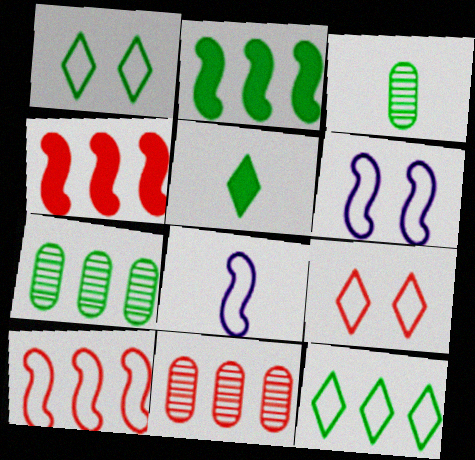[[1, 2, 3], 
[2, 7, 12], 
[5, 6, 11]]